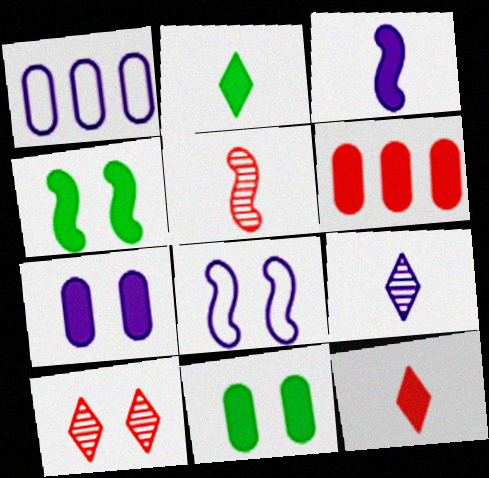[[8, 10, 11]]